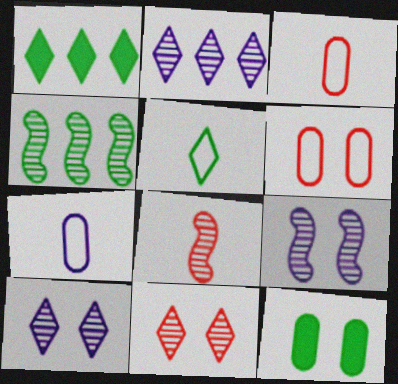[[1, 3, 9], 
[4, 5, 12], 
[4, 8, 9]]